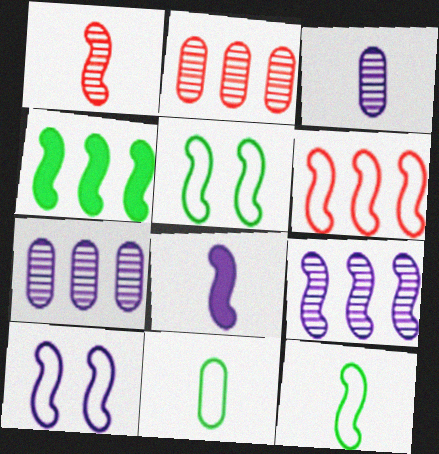[[1, 4, 10], 
[1, 8, 12], 
[4, 6, 9], 
[6, 10, 12], 
[8, 9, 10]]